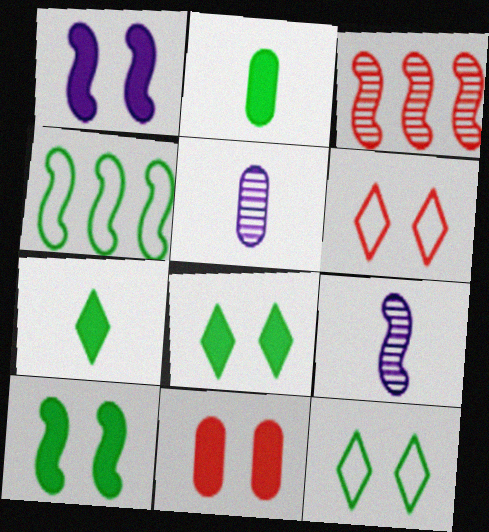[[1, 8, 11]]